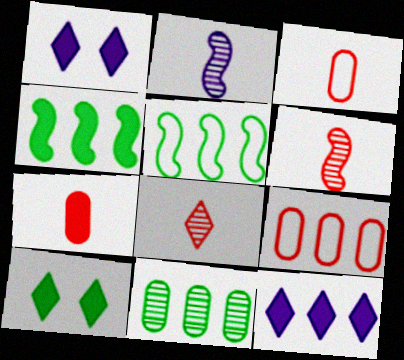[[1, 4, 7], 
[2, 9, 10]]